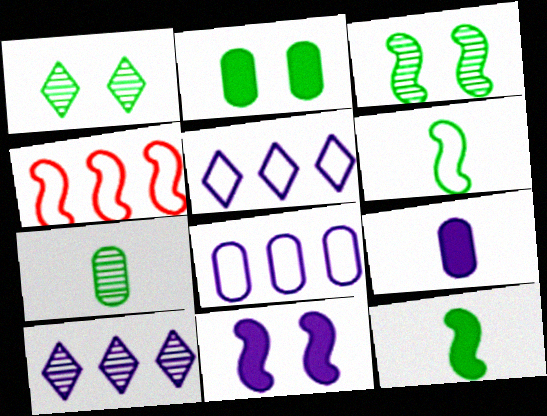[[1, 4, 9]]